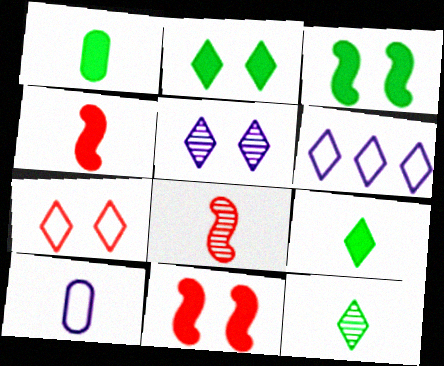[[2, 5, 7], 
[4, 10, 12], 
[8, 9, 10]]